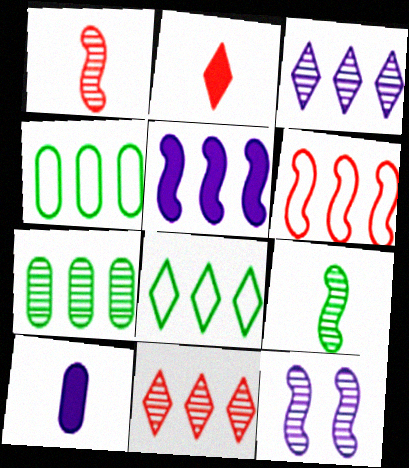[[2, 4, 12], 
[4, 5, 11]]